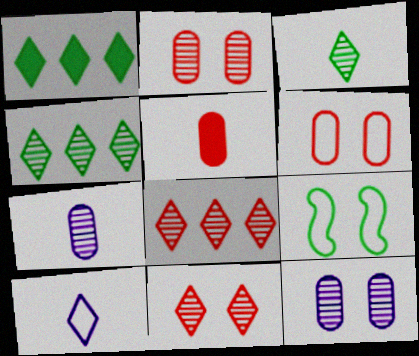[[1, 10, 11]]